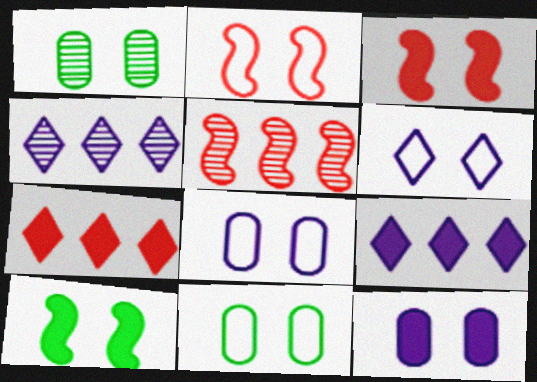[[1, 3, 6], 
[2, 6, 11]]